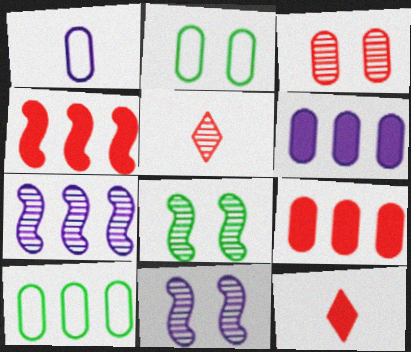[[2, 7, 12], 
[10, 11, 12]]